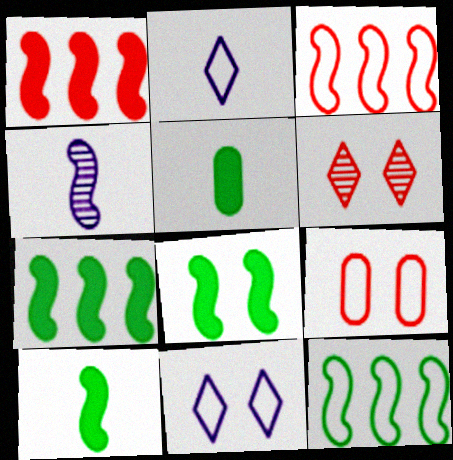[[2, 9, 12], 
[3, 4, 8], 
[7, 8, 10]]